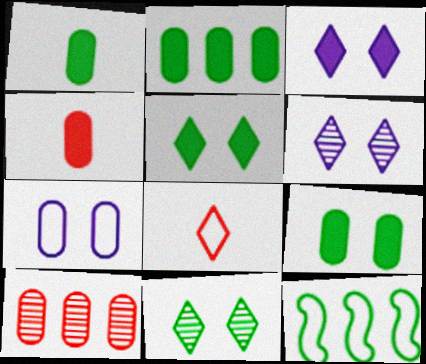[[1, 2, 9], 
[1, 7, 10], 
[1, 11, 12], 
[4, 6, 12], 
[7, 8, 12]]